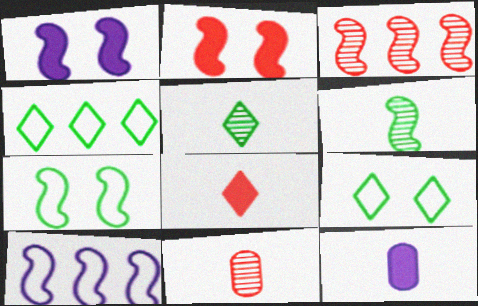[[1, 4, 11], 
[2, 6, 10], 
[3, 9, 12]]